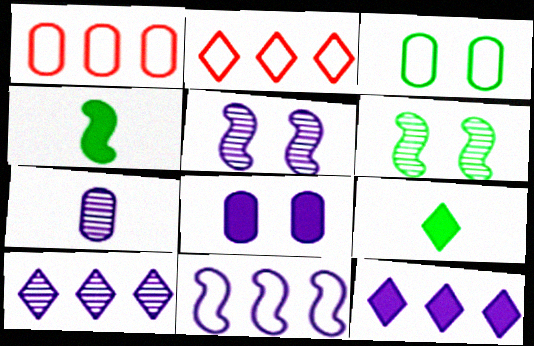[[1, 5, 9], 
[5, 7, 10]]